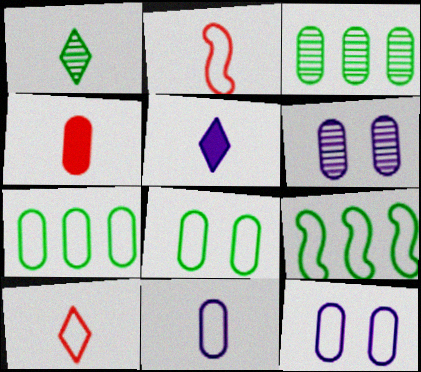[[1, 5, 10], 
[3, 4, 12], 
[4, 6, 7], 
[9, 10, 12]]